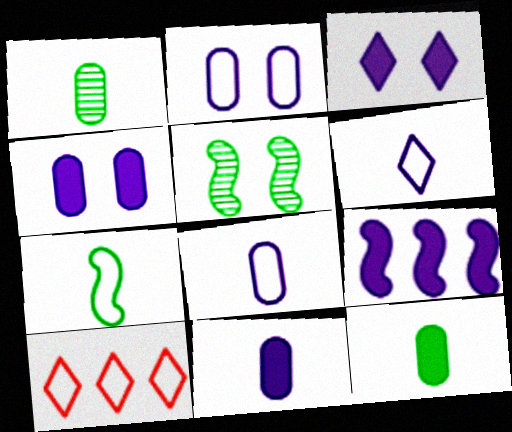[[2, 7, 10], 
[3, 9, 11], 
[5, 10, 11]]